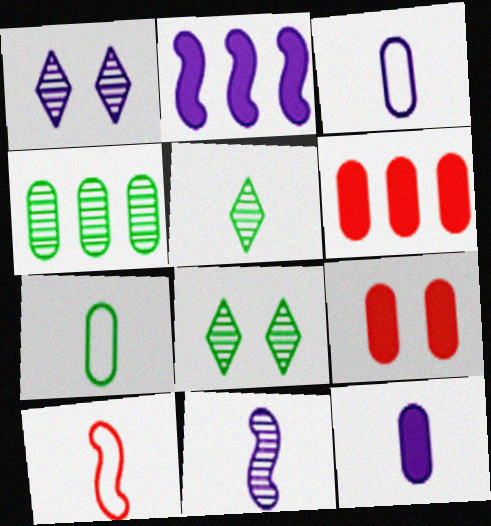[[1, 2, 3], 
[3, 4, 9], 
[5, 10, 12]]